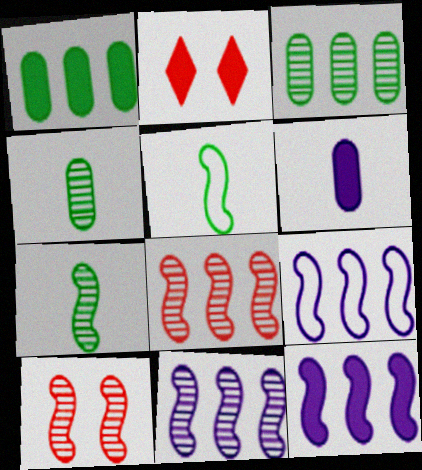[[2, 4, 9], 
[5, 10, 12], 
[7, 10, 11], 
[9, 11, 12]]